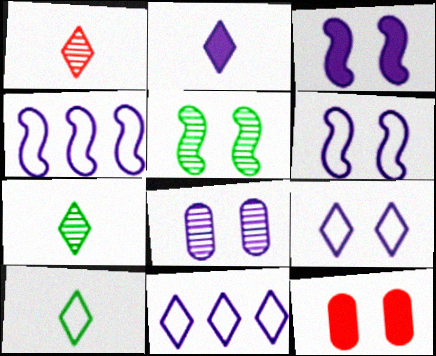[[1, 2, 10], 
[2, 4, 8], 
[3, 8, 9], 
[4, 7, 12], 
[5, 9, 12]]